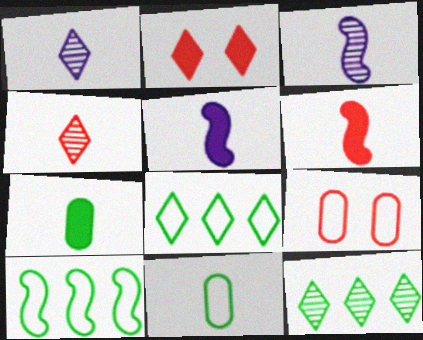[[1, 2, 8], 
[1, 6, 11], 
[4, 5, 11], 
[5, 9, 12]]